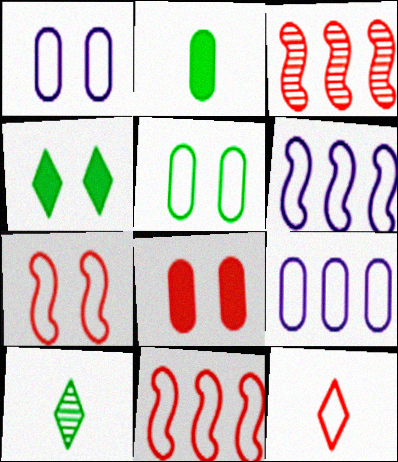[[3, 8, 12], 
[5, 6, 12], 
[6, 8, 10]]